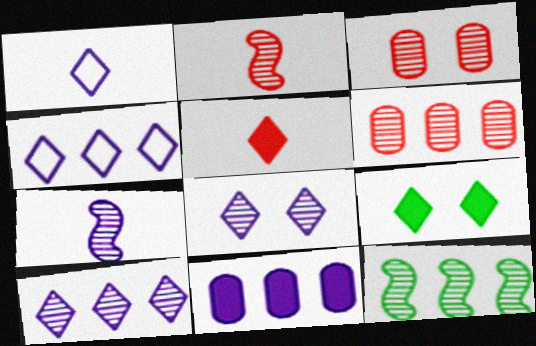[[6, 10, 12]]